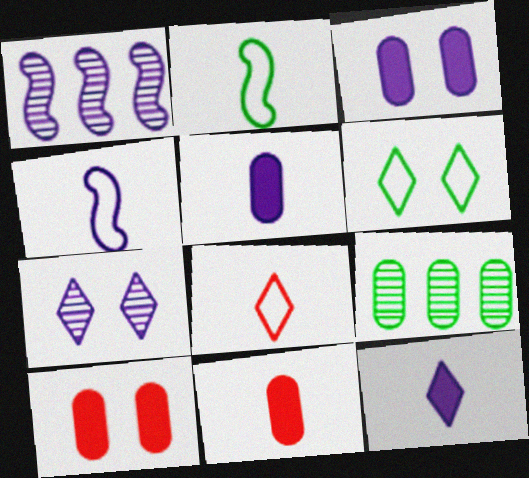[[1, 6, 11]]